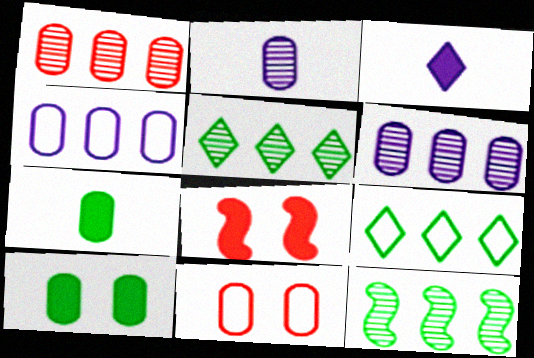[[2, 8, 9], 
[3, 11, 12], 
[6, 7, 11]]